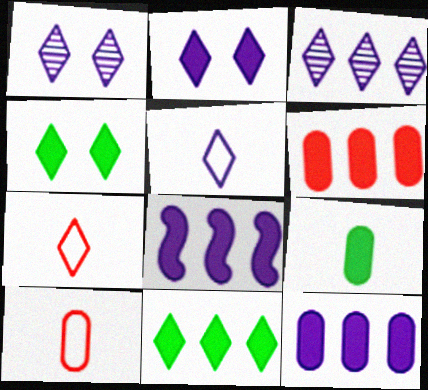[[1, 7, 11], 
[2, 3, 5], 
[3, 4, 7], 
[6, 8, 11]]